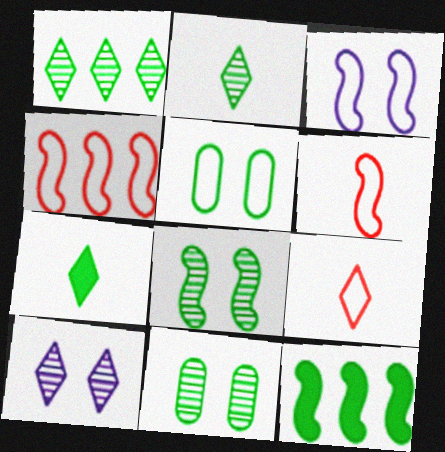[[2, 5, 12]]